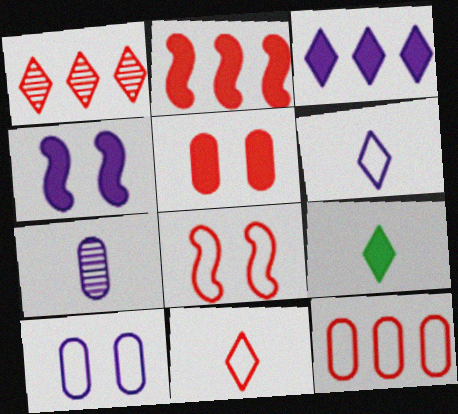[[1, 2, 12], 
[8, 11, 12]]